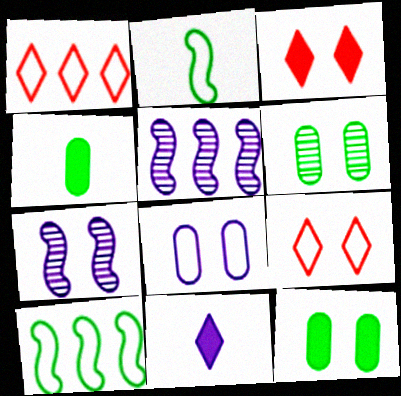[[1, 2, 8], 
[1, 4, 7], 
[4, 5, 9], 
[5, 8, 11], 
[7, 9, 12]]